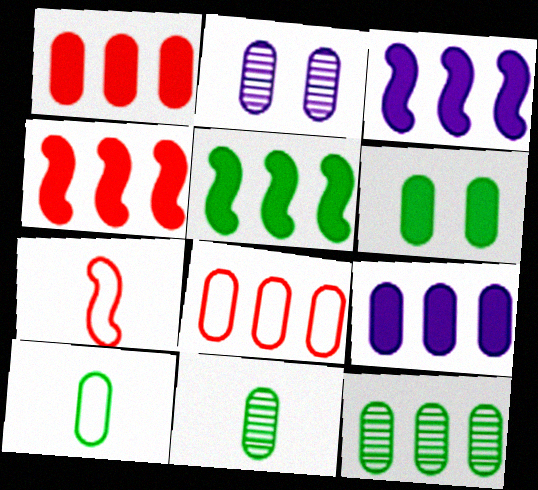[[1, 2, 10], 
[3, 4, 5], 
[6, 10, 12], 
[8, 9, 12]]